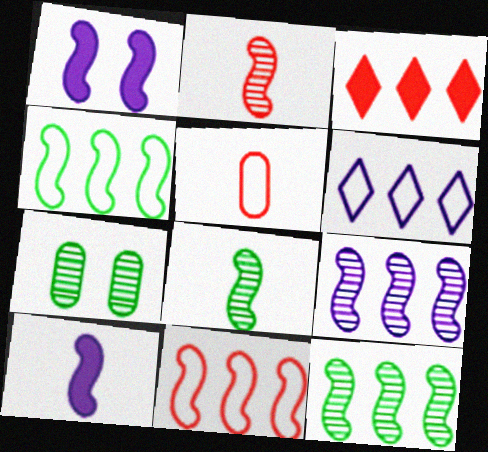[[1, 2, 4], 
[1, 8, 11]]